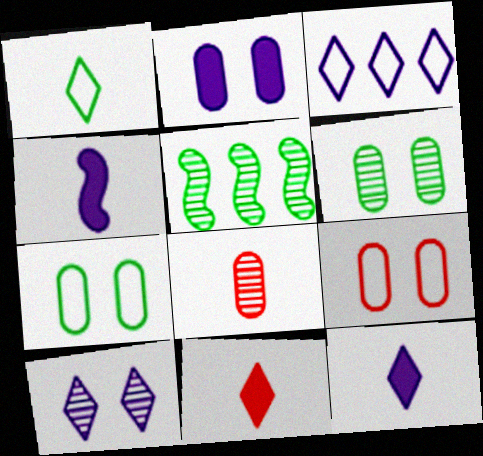[[1, 4, 8], 
[2, 6, 9], 
[3, 10, 12], 
[5, 8, 10], 
[5, 9, 12]]